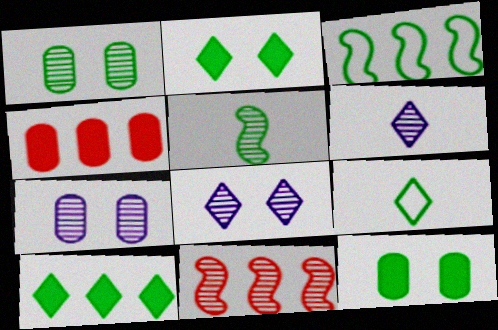[[1, 6, 11]]